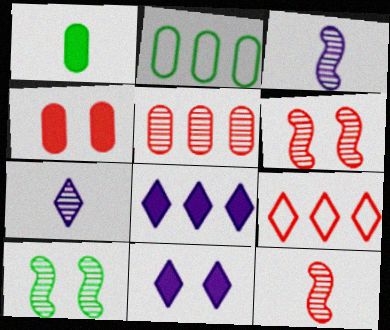[[2, 11, 12], 
[4, 9, 12], 
[5, 7, 10]]